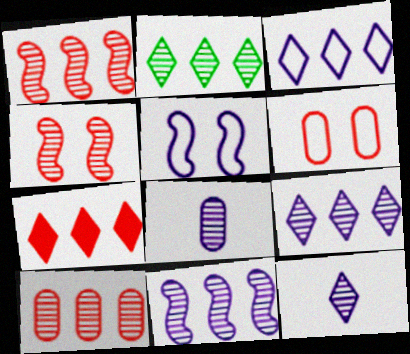[[2, 3, 7], 
[2, 4, 8], 
[2, 10, 11]]